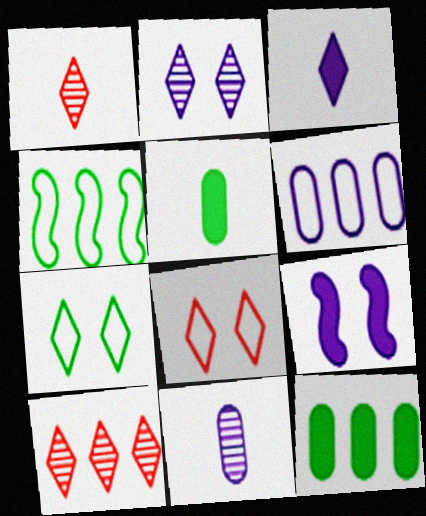[[3, 7, 10]]